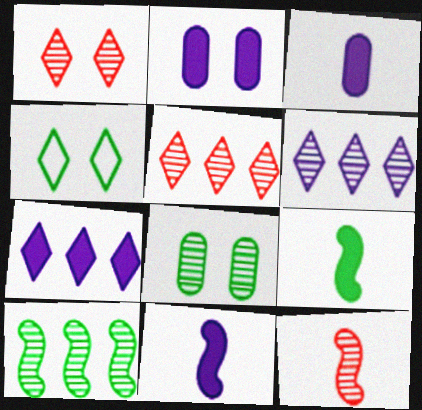[[2, 7, 11], 
[6, 8, 12]]